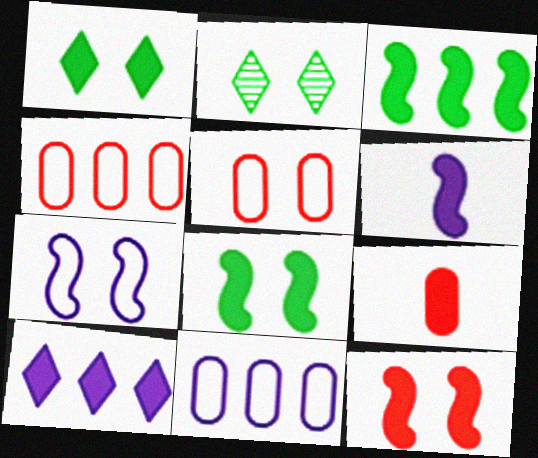[[2, 4, 6], 
[3, 6, 12], 
[8, 9, 10]]